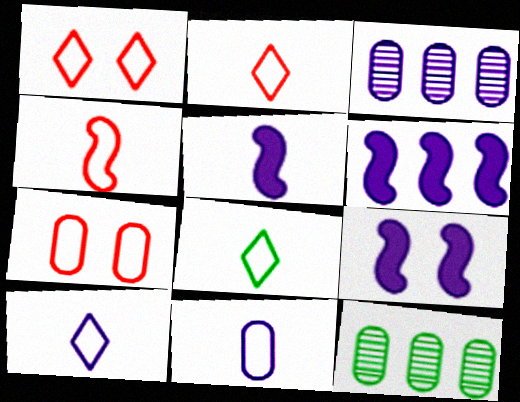[[1, 5, 12], 
[2, 8, 10], 
[2, 9, 12], 
[3, 9, 10], 
[4, 8, 11], 
[5, 6, 9]]